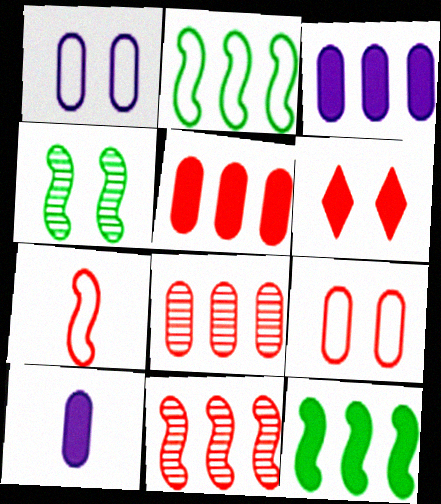[[1, 4, 6], 
[6, 7, 8], 
[6, 10, 12]]